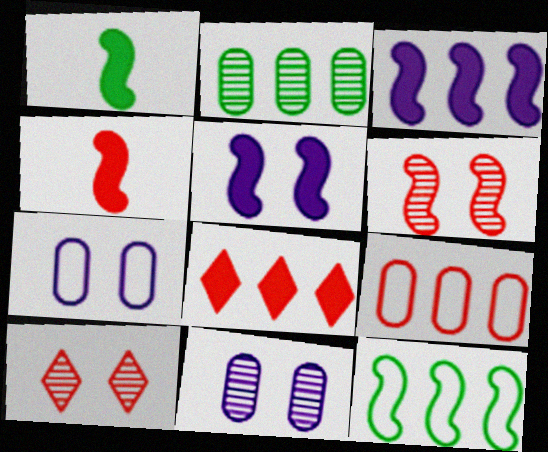[[4, 9, 10]]